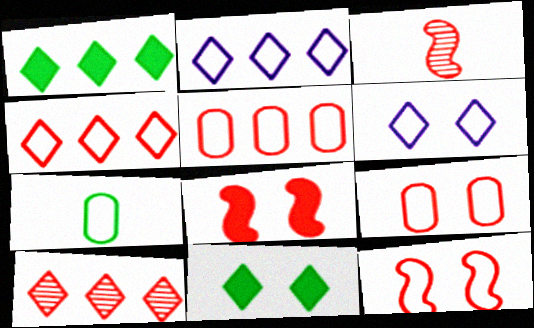[[1, 2, 10], 
[2, 7, 12]]